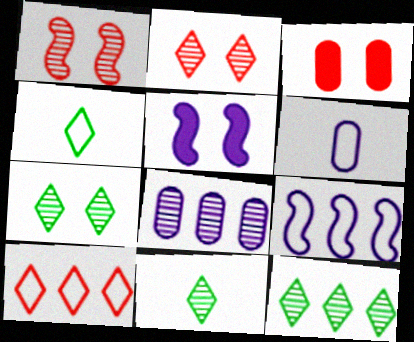[[1, 8, 11], 
[3, 9, 11], 
[7, 11, 12]]